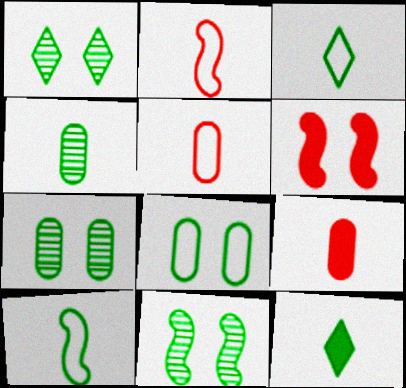[[1, 7, 11], 
[4, 10, 12]]